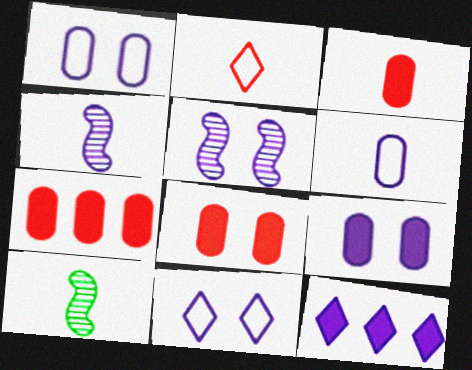[[1, 4, 12], 
[3, 7, 8], 
[5, 6, 12], 
[5, 9, 11], 
[7, 10, 11]]